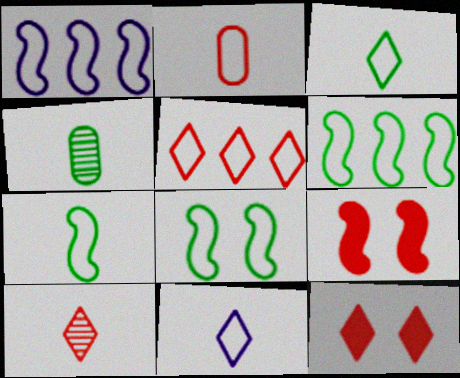[[1, 4, 12], 
[2, 7, 11], 
[5, 10, 12], 
[6, 7, 8]]